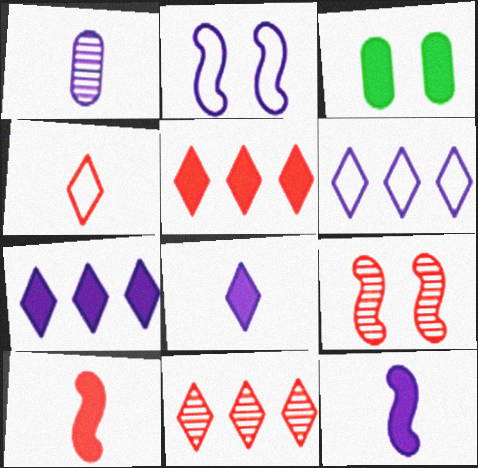[[1, 2, 7], 
[3, 5, 12], 
[3, 7, 10]]